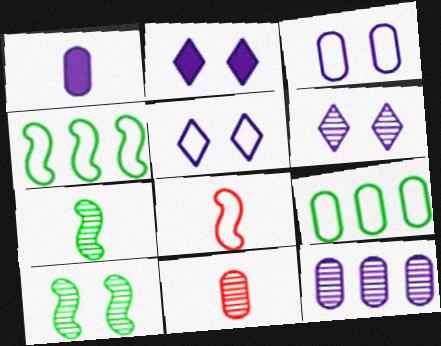[[1, 3, 12], 
[2, 4, 11], 
[2, 5, 6], 
[5, 8, 9]]